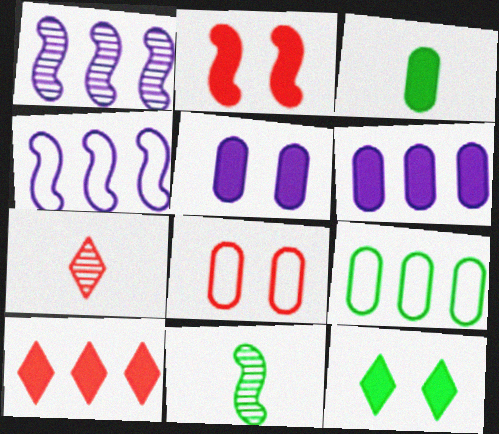[[1, 9, 10], 
[2, 4, 11], 
[2, 5, 12], 
[9, 11, 12]]